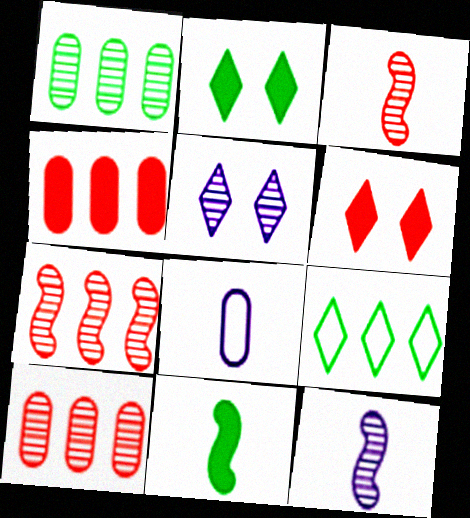[[1, 3, 5], 
[2, 7, 8]]